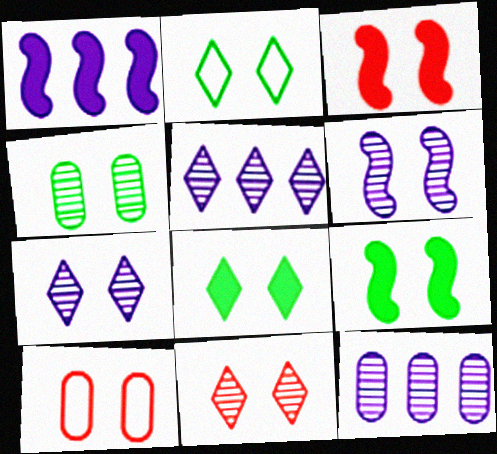[[2, 4, 9], 
[3, 10, 11], 
[4, 6, 11], 
[6, 8, 10], 
[7, 9, 10]]